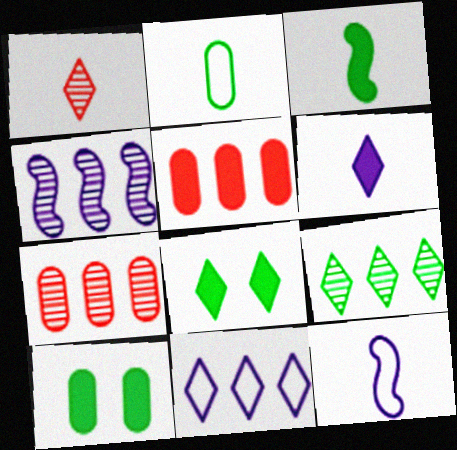[[1, 8, 11], 
[4, 7, 9], 
[7, 8, 12]]